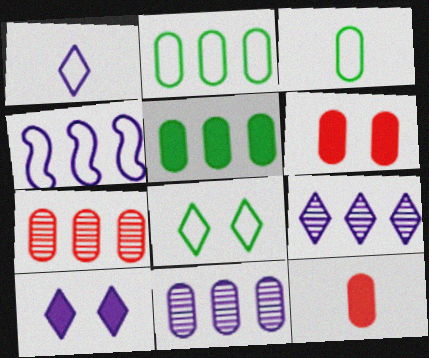[[1, 9, 10], 
[3, 6, 11]]